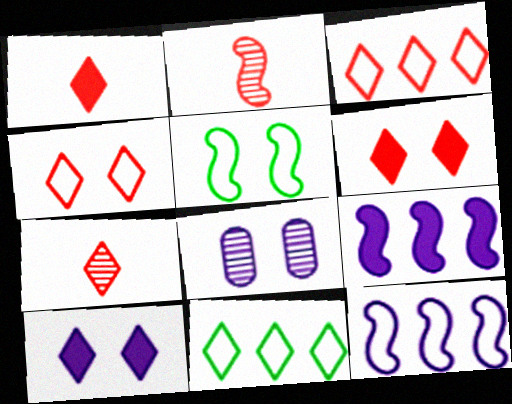[[2, 5, 9], 
[3, 6, 7], 
[5, 6, 8], 
[7, 10, 11]]